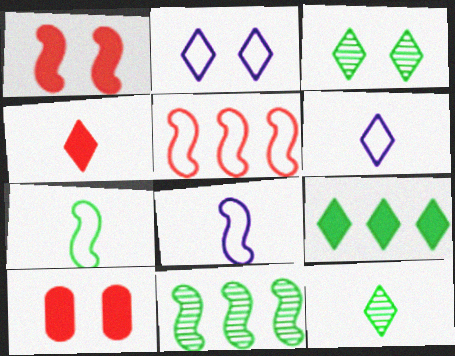[[1, 8, 11], 
[4, 6, 12], 
[6, 10, 11]]